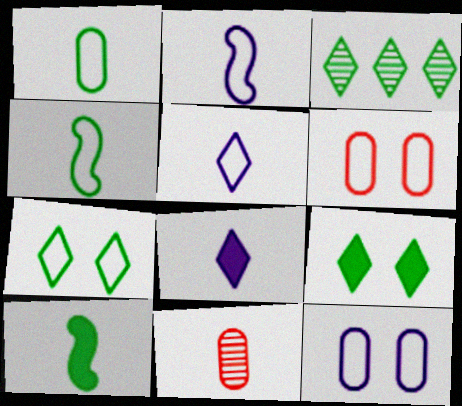[[4, 8, 11], 
[5, 10, 11]]